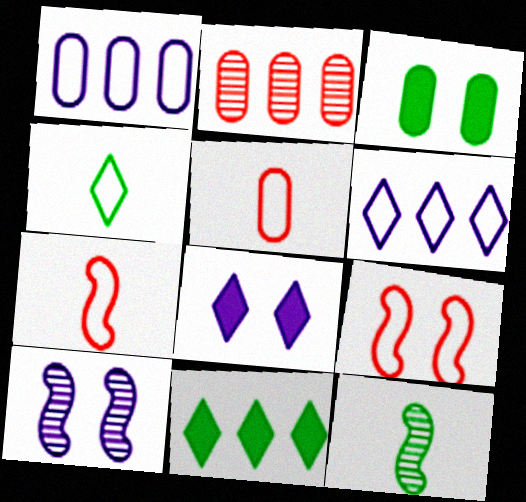[[1, 4, 9], 
[5, 10, 11]]